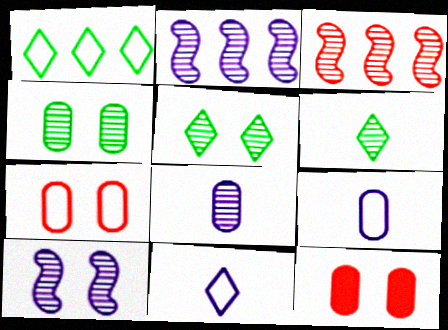[[3, 5, 8]]